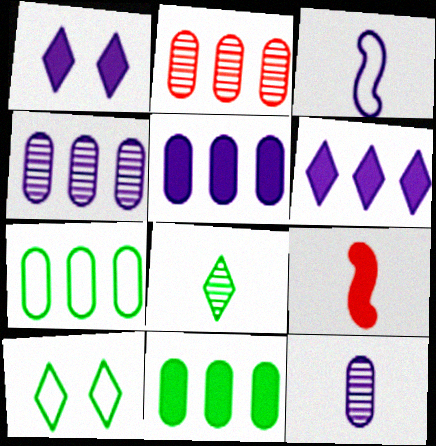[[1, 3, 4], 
[1, 9, 11], 
[2, 5, 7], 
[4, 9, 10]]